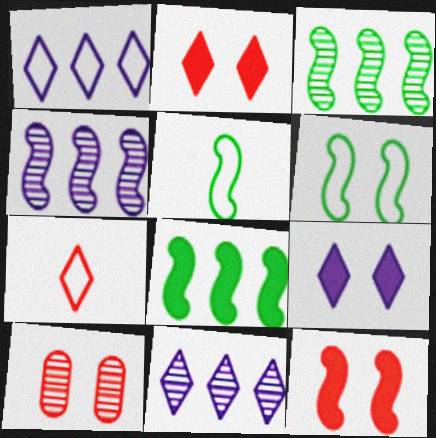[[4, 5, 12], 
[6, 9, 10]]